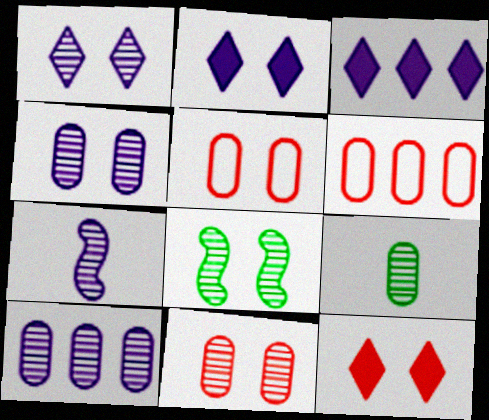[[1, 7, 10], 
[1, 8, 11], 
[2, 5, 8], 
[9, 10, 11]]